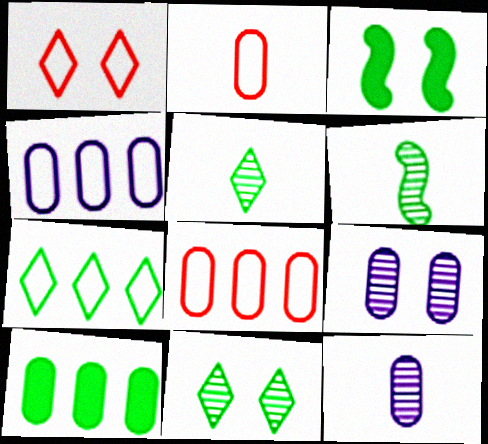[[1, 3, 9], 
[2, 9, 10]]